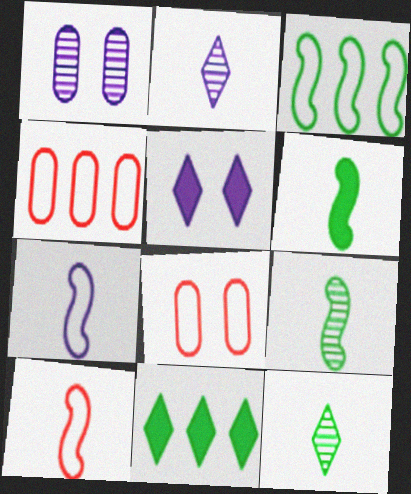[[1, 10, 11], 
[4, 5, 9]]